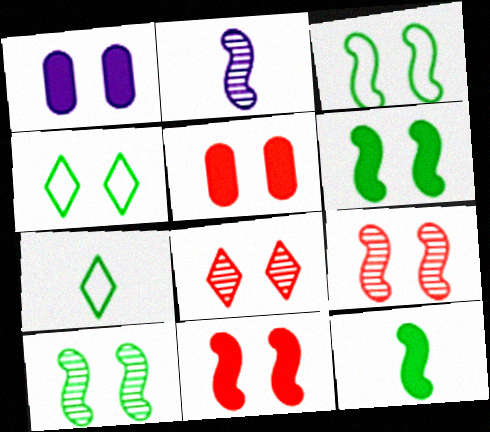[[1, 3, 8], 
[1, 4, 9], 
[3, 6, 10]]